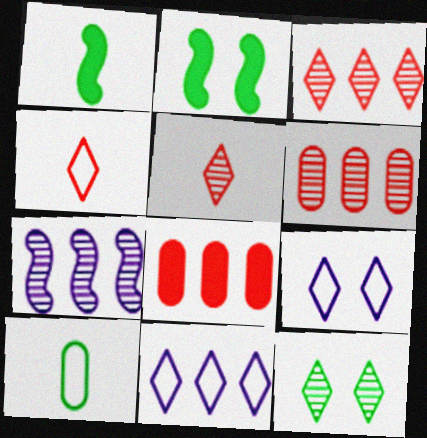[[1, 6, 9]]